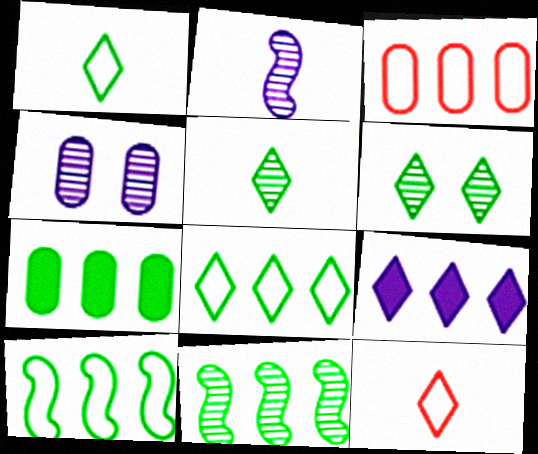[[3, 9, 11], 
[6, 9, 12], 
[7, 8, 11]]